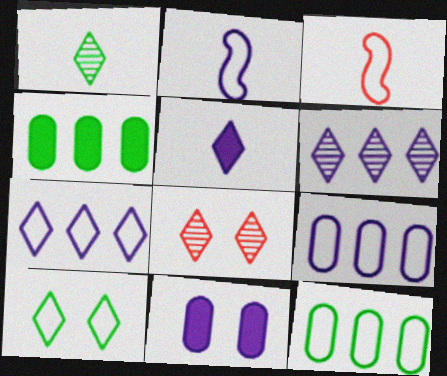[[1, 6, 8], 
[2, 4, 8], 
[2, 6, 11], 
[3, 9, 10]]